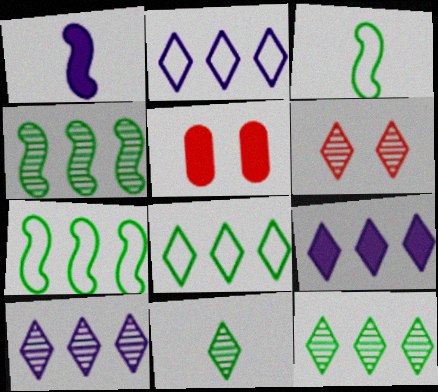[[2, 9, 10], 
[3, 5, 10], 
[6, 10, 11]]